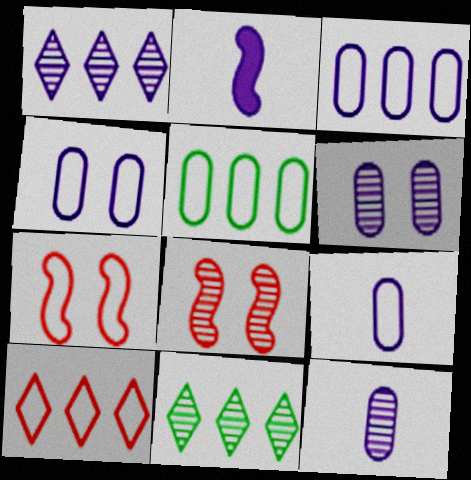[[1, 2, 4], 
[3, 4, 9], 
[8, 11, 12]]